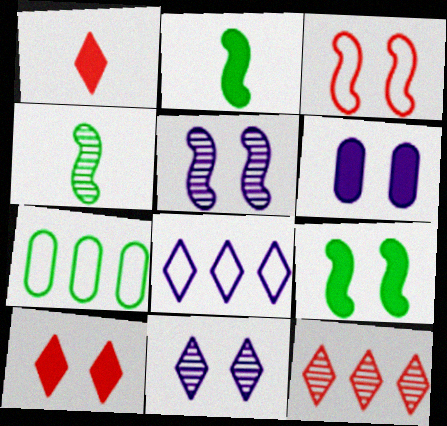[[1, 5, 7], 
[3, 5, 9], 
[6, 9, 10]]